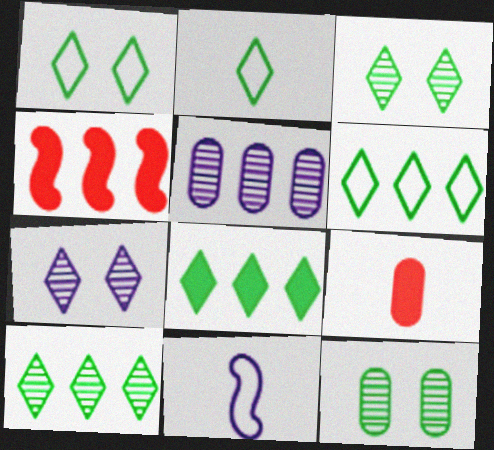[[1, 2, 6], 
[2, 3, 8], 
[4, 5, 6], 
[6, 8, 10]]